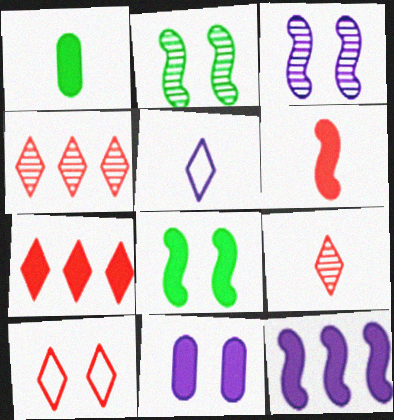[[2, 10, 11], 
[6, 8, 12], 
[7, 9, 10]]